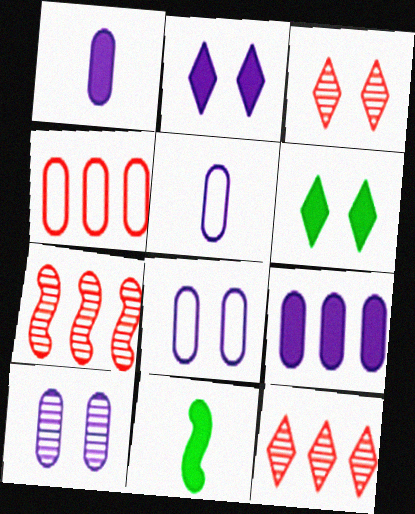[[5, 6, 7], 
[5, 9, 10], 
[8, 11, 12]]